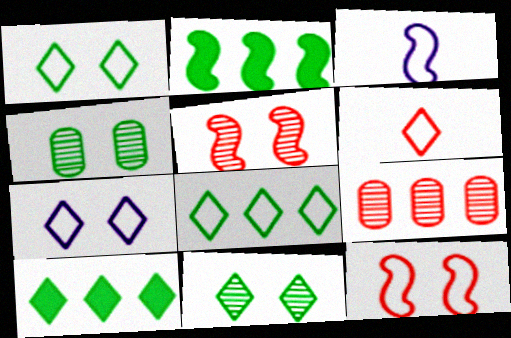[[2, 3, 5], 
[6, 7, 8]]